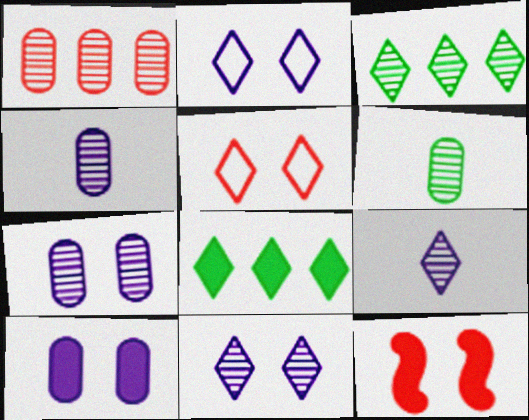[[1, 6, 7], 
[5, 8, 9]]